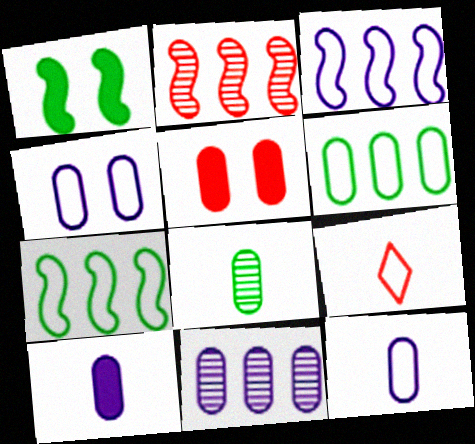[[1, 9, 11], 
[2, 5, 9], 
[4, 7, 9], 
[4, 10, 11]]